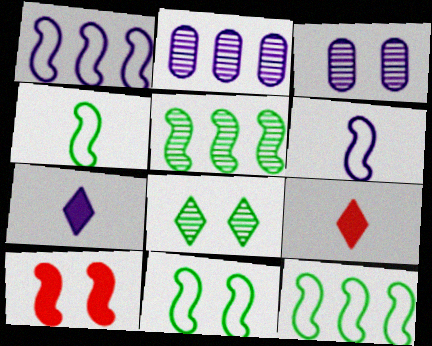[[1, 3, 7], 
[2, 9, 11], 
[3, 9, 12], 
[4, 11, 12], 
[5, 6, 10]]